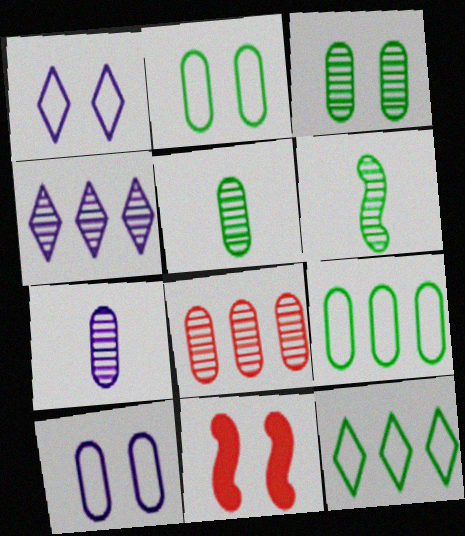[[1, 3, 11], 
[3, 7, 8], 
[7, 11, 12]]